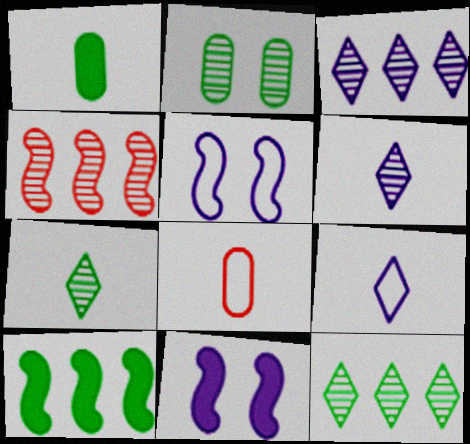[[2, 4, 6], 
[8, 11, 12]]